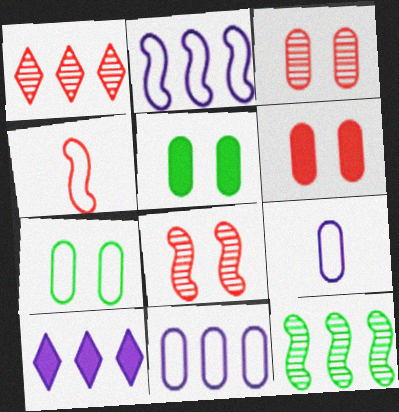[[1, 4, 6]]